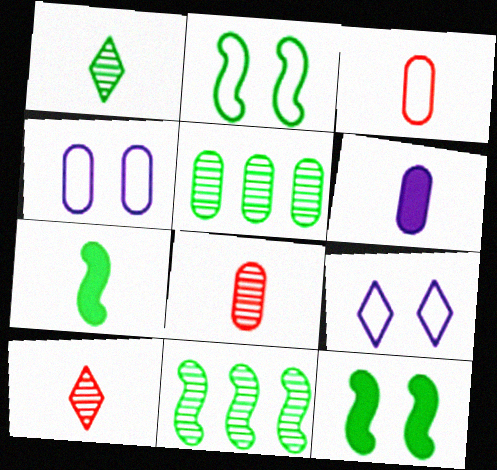[[2, 7, 11]]